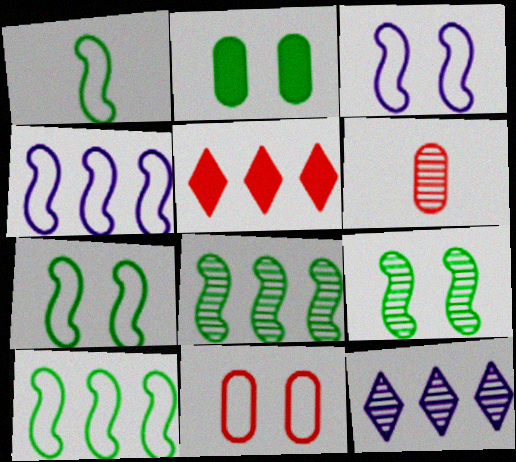[[1, 7, 10], 
[6, 9, 12]]